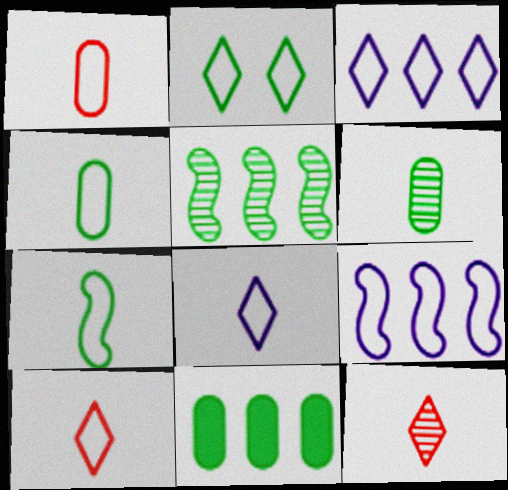[[1, 2, 9], 
[1, 7, 8], 
[2, 3, 10]]